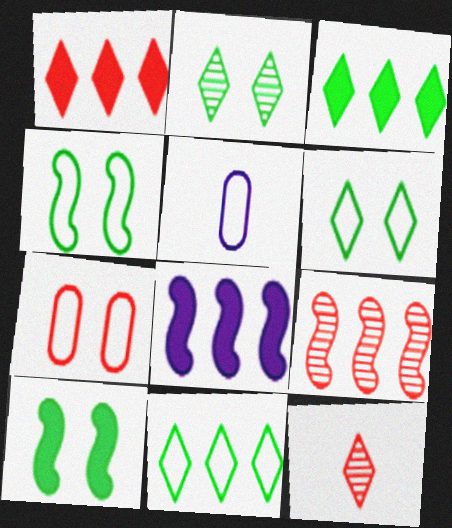[]